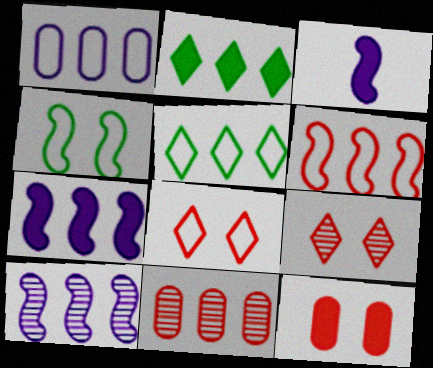[[1, 5, 6], 
[2, 3, 12], 
[5, 7, 11]]